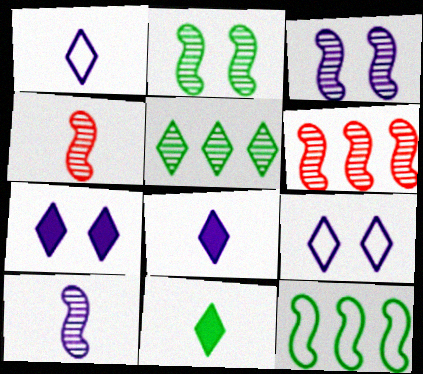[[2, 6, 10]]